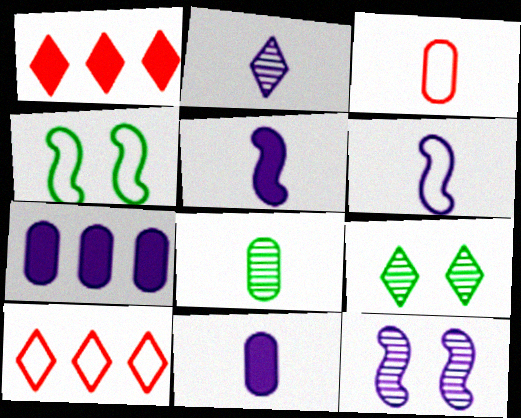[[2, 6, 11], 
[3, 8, 11]]